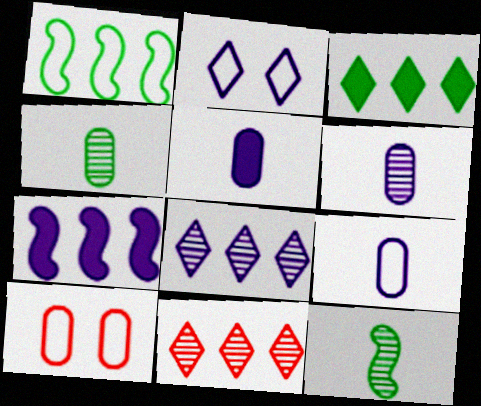[[2, 6, 7], 
[5, 6, 9]]